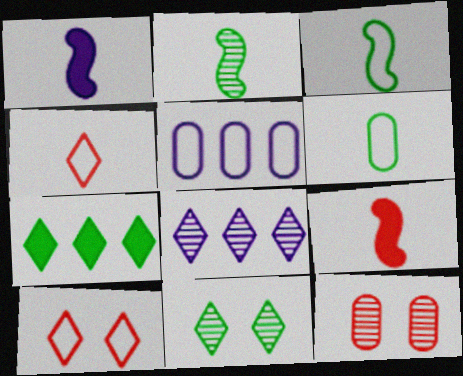[[2, 8, 12], 
[3, 5, 10], 
[5, 9, 11]]